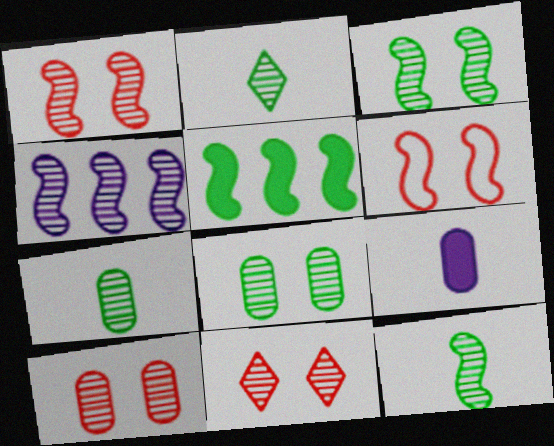[[1, 4, 12], 
[1, 10, 11], 
[2, 4, 10], 
[2, 7, 12], 
[4, 7, 11]]